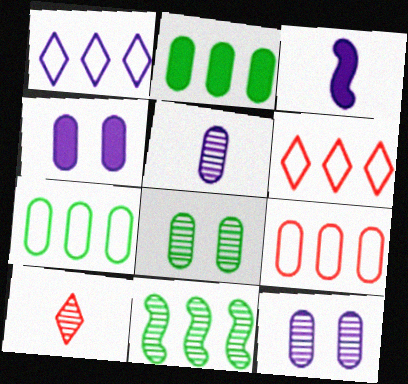[[1, 3, 12], 
[3, 6, 8], 
[10, 11, 12]]